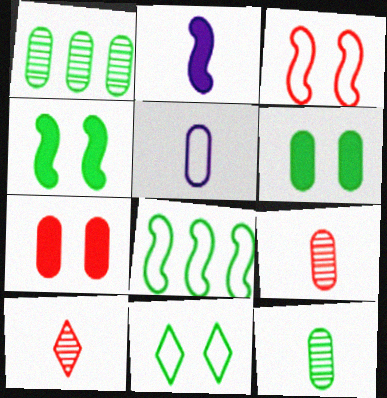[[1, 5, 7]]